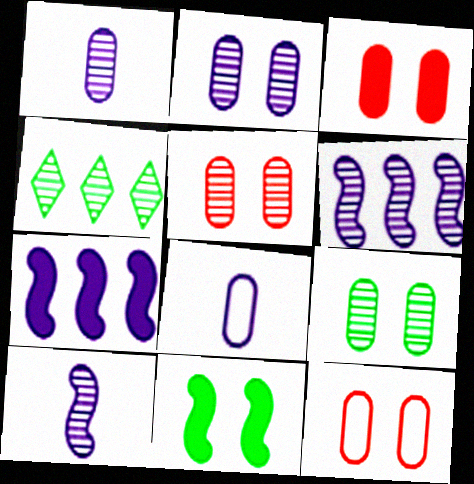[[2, 5, 9], 
[3, 5, 12], 
[4, 5, 10]]